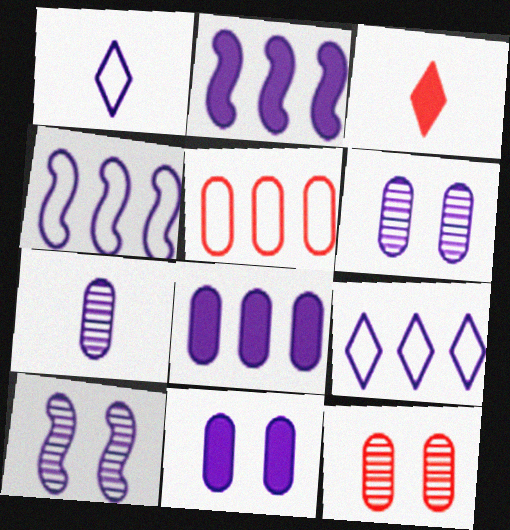[[1, 2, 6], 
[1, 8, 10]]